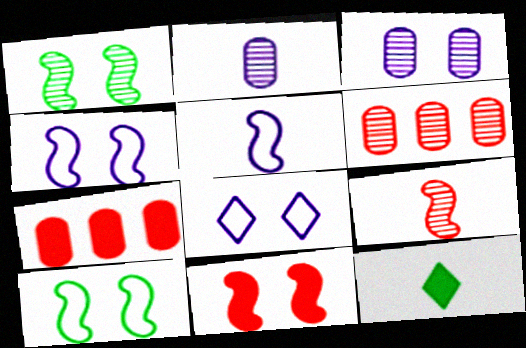[[1, 4, 11], 
[4, 6, 12]]